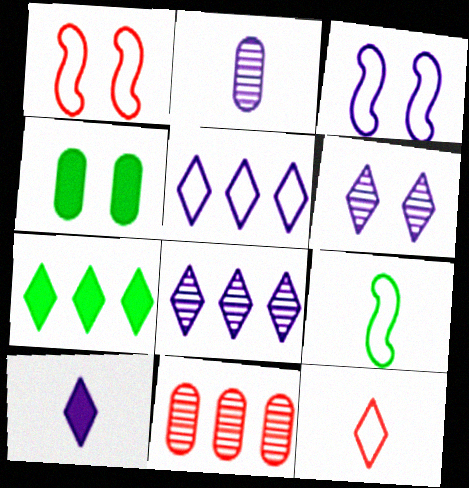[[1, 2, 7], 
[1, 4, 6], 
[5, 6, 10], 
[6, 7, 12]]